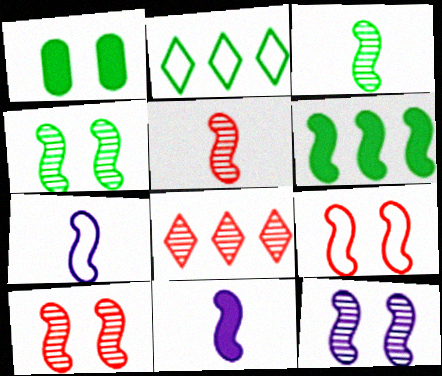[[1, 2, 3], 
[1, 7, 8], 
[4, 10, 12], 
[6, 7, 10]]